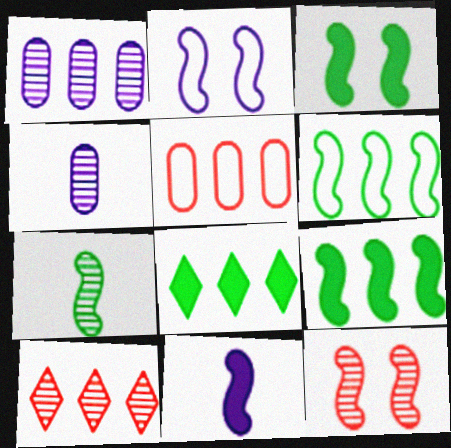[[2, 3, 12], 
[3, 6, 7], 
[6, 11, 12]]